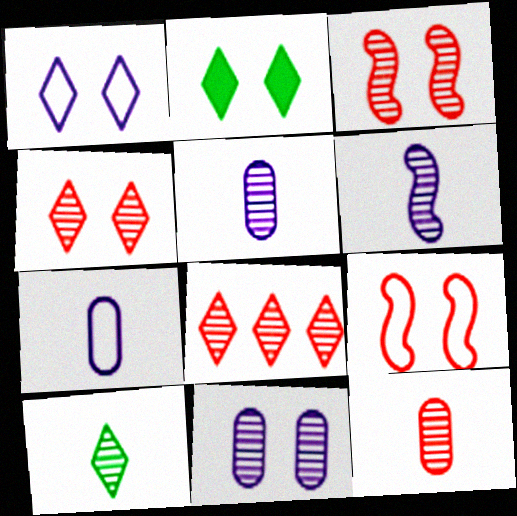[[1, 2, 4], 
[2, 9, 11], 
[3, 8, 12], 
[6, 10, 12]]